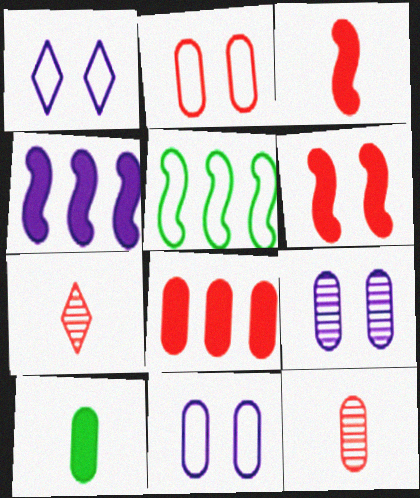[[2, 8, 12]]